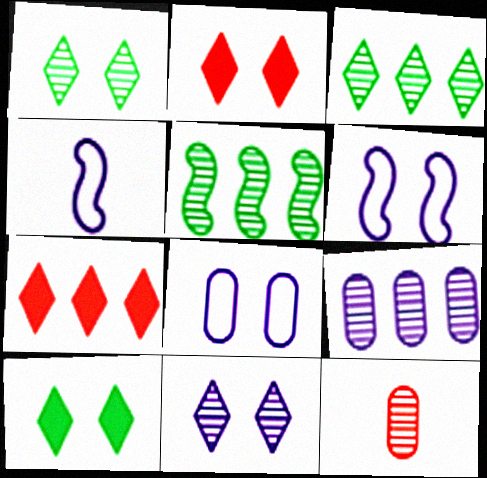[[5, 11, 12]]